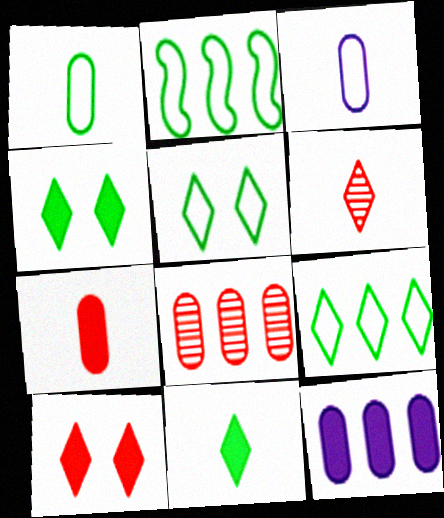[[1, 2, 5]]